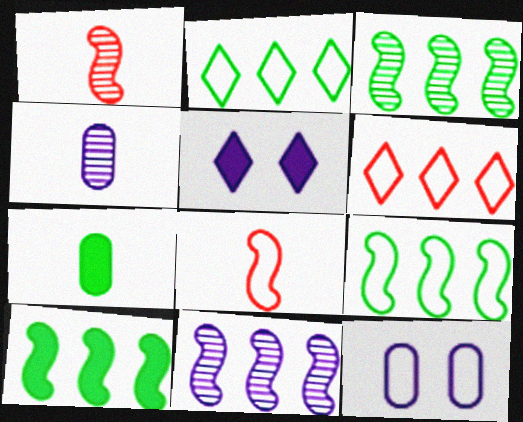[[2, 8, 12], 
[3, 9, 10]]